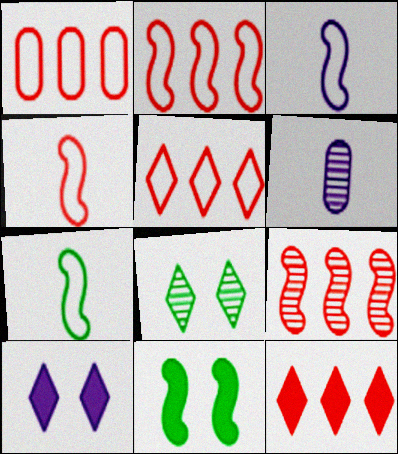[[1, 2, 5], 
[1, 9, 12], 
[3, 4, 7], 
[3, 9, 11], 
[5, 6, 11], 
[6, 8, 9]]